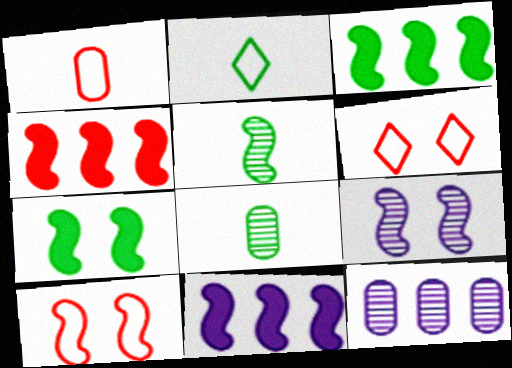[[3, 4, 11], 
[5, 10, 11], 
[6, 8, 11], 
[7, 9, 10]]